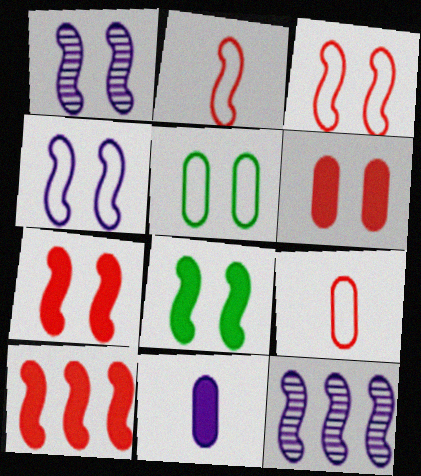[[1, 3, 8], 
[2, 8, 12]]